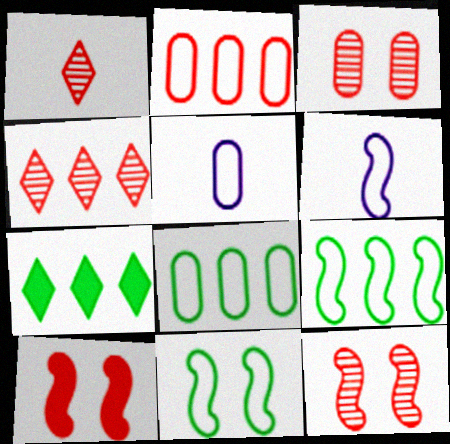[[1, 2, 10], 
[3, 6, 7], 
[5, 7, 12]]